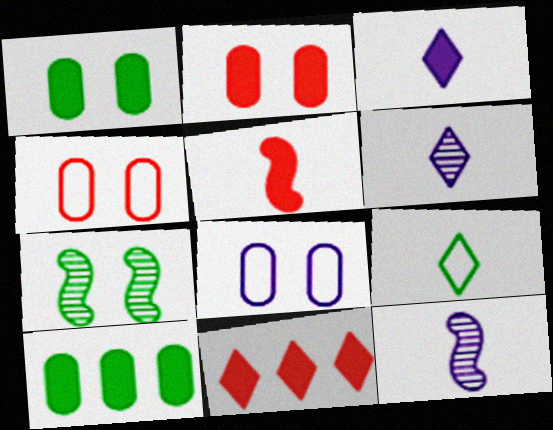[[2, 5, 11], 
[7, 9, 10]]